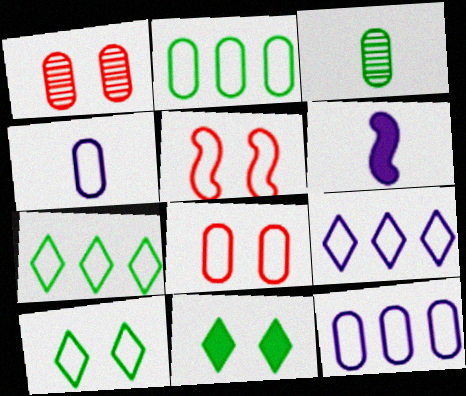[[1, 6, 7], 
[2, 4, 8], 
[4, 5, 7]]